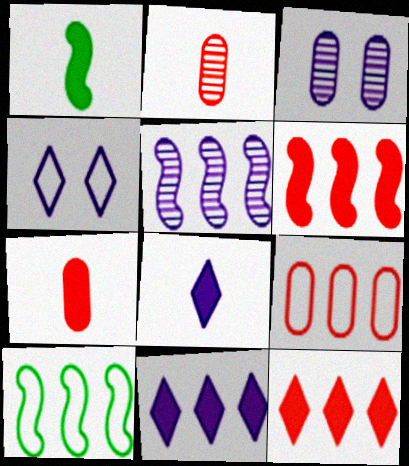[[1, 7, 8], 
[5, 6, 10]]